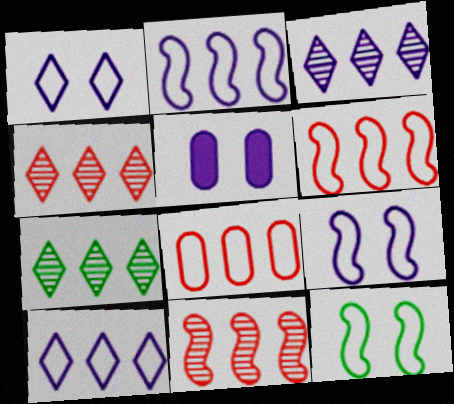[[3, 4, 7]]